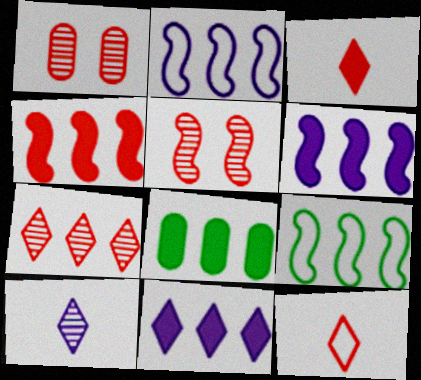[[1, 4, 12], 
[2, 7, 8], 
[4, 8, 11]]